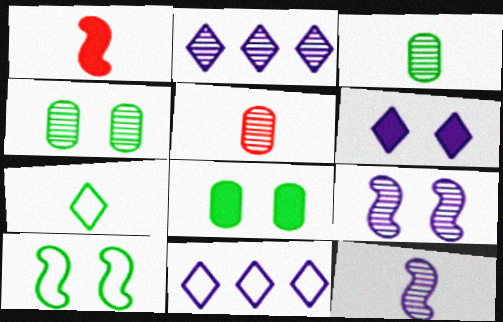[[1, 4, 11]]